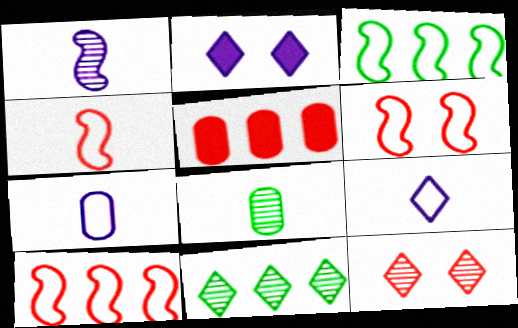[[2, 8, 10], 
[4, 5, 12], 
[4, 6, 10]]